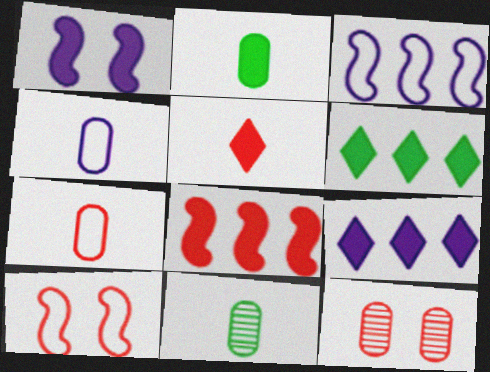[[9, 10, 11]]